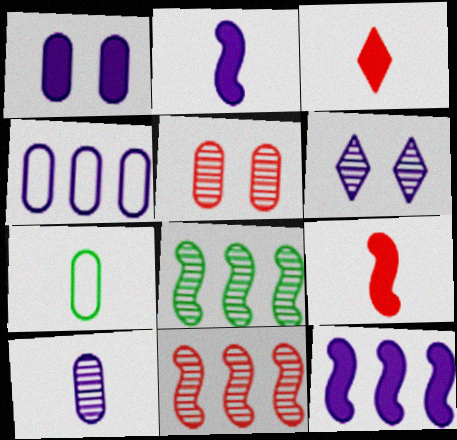[[1, 4, 10], 
[2, 4, 6]]